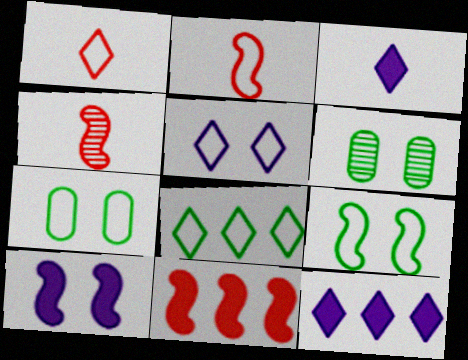[[1, 5, 8], 
[2, 6, 12], 
[4, 7, 12]]